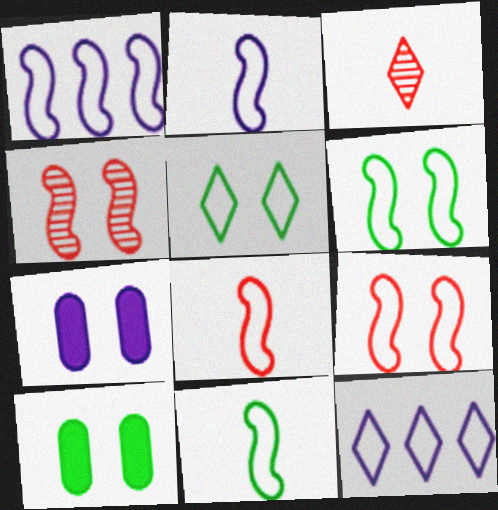[[1, 3, 10], 
[1, 6, 8], 
[1, 9, 11], 
[2, 8, 11], 
[4, 5, 7]]